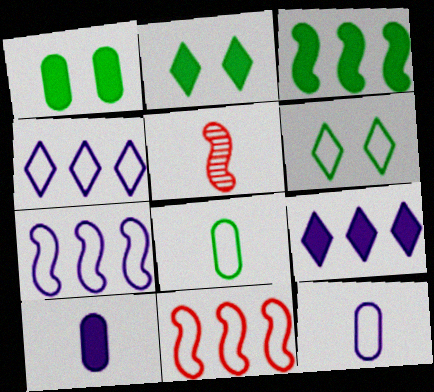[[1, 4, 5], 
[6, 11, 12]]